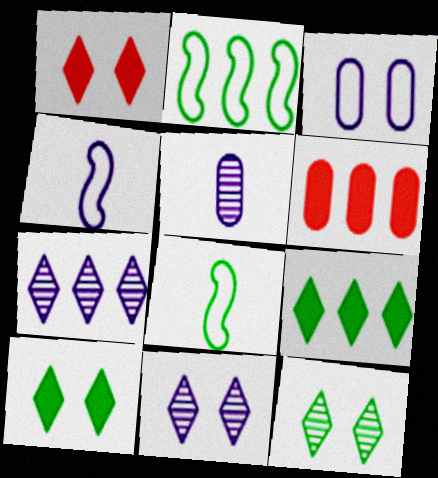[[1, 2, 5], 
[2, 6, 7], 
[4, 6, 12], 
[6, 8, 11]]